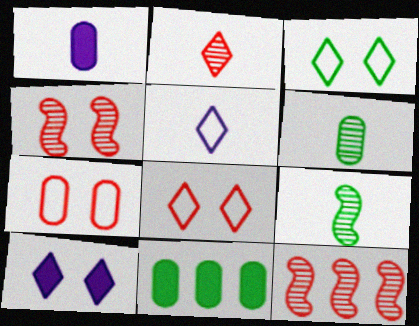[[1, 3, 12], 
[3, 9, 11], 
[4, 5, 11]]